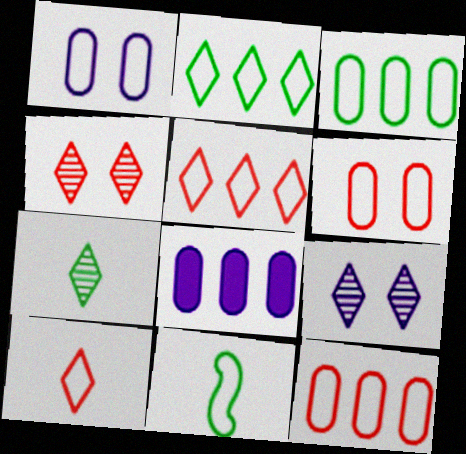[[1, 5, 11], 
[4, 8, 11]]